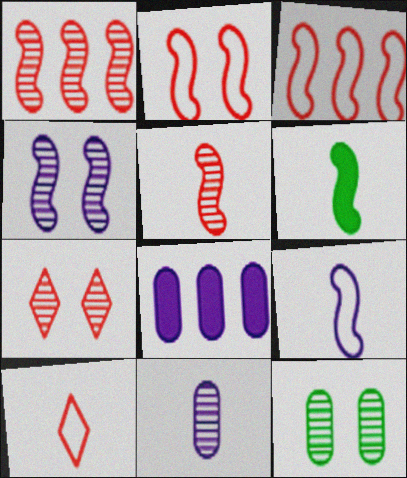[[3, 4, 6], 
[4, 7, 12], 
[5, 6, 9], 
[6, 10, 11]]